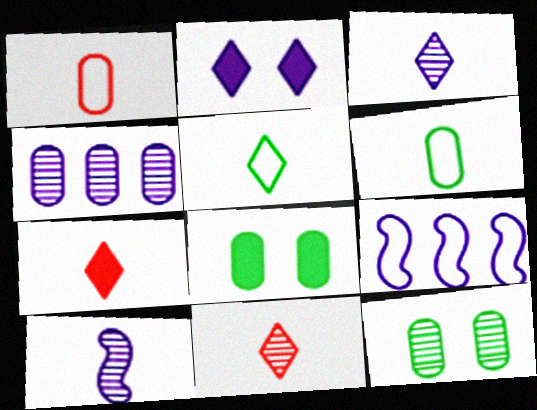[[1, 4, 8], 
[3, 5, 7], 
[6, 7, 10], 
[7, 9, 12], 
[8, 9, 11]]